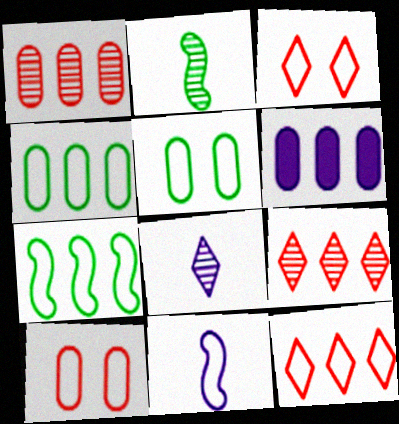[[1, 4, 6], 
[2, 3, 6], 
[3, 4, 11], 
[5, 11, 12], 
[6, 7, 9]]